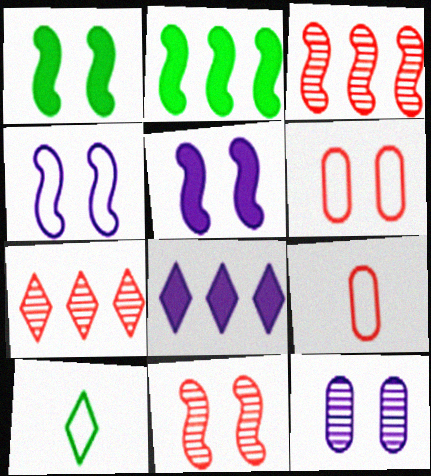[[1, 4, 11]]